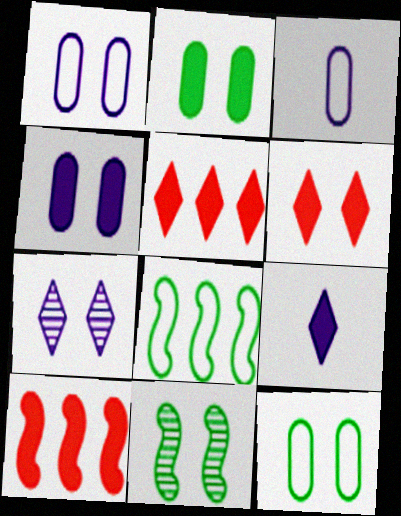[[1, 6, 11], 
[2, 9, 10], 
[3, 5, 11]]